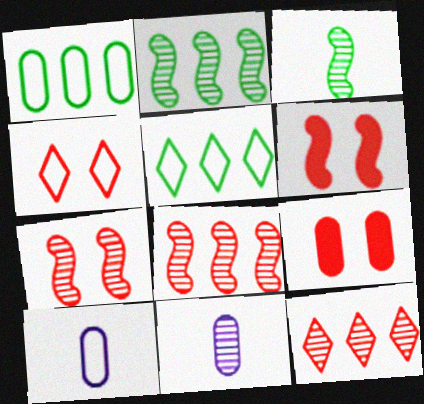[[1, 9, 11], 
[4, 7, 9], 
[5, 6, 11]]